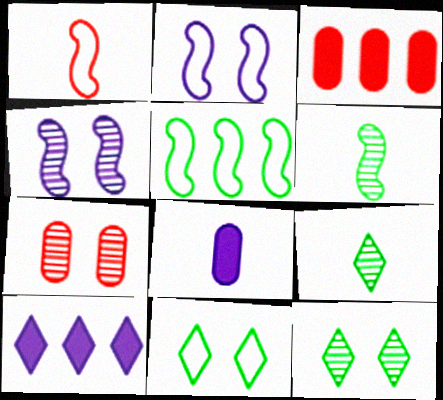[[1, 2, 5], 
[1, 8, 9], 
[2, 3, 9], 
[4, 7, 12]]